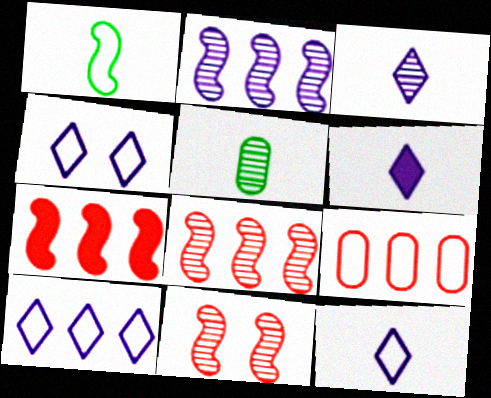[[1, 4, 9], 
[3, 6, 12], 
[4, 5, 7], 
[4, 10, 12]]